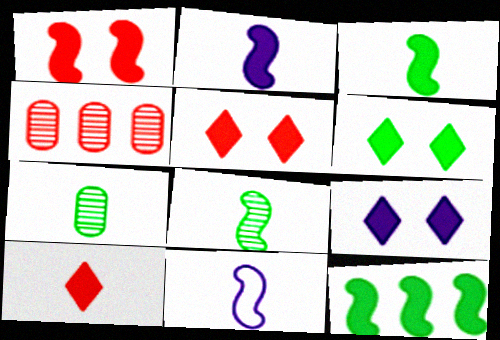[[1, 2, 12], 
[4, 6, 11], 
[5, 6, 9], 
[7, 10, 11]]